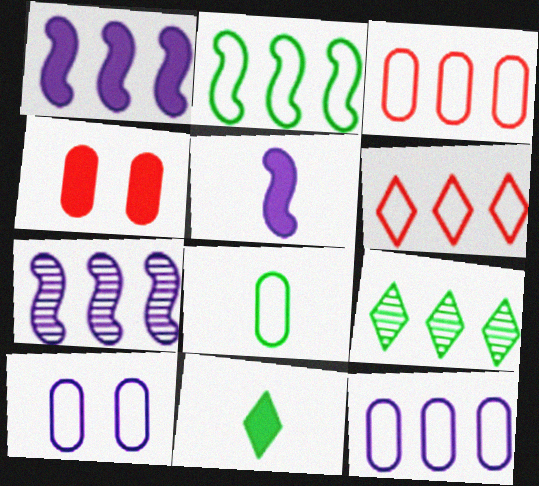[[1, 3, 9], 
[1, 4, 11], 
[2, 6, 12], 
[3, 8, 10]]